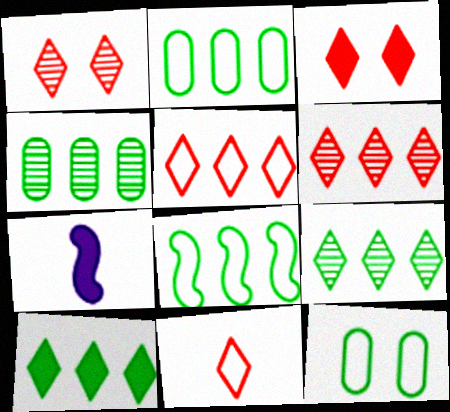[[1, 2, 7], 
[3, 6, 11], 
[4, 8, 10], 
[6, 7, 12]]